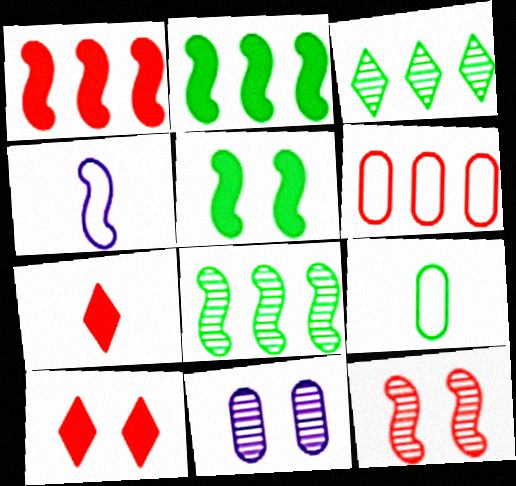[[2, 4, 12], 
[3, 5, 9], 
[6, 7, 12]]